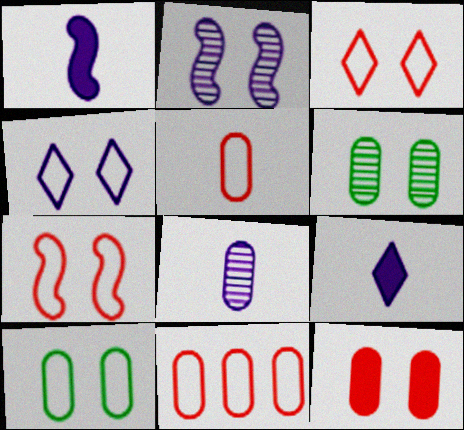[[4, 7, 10]]